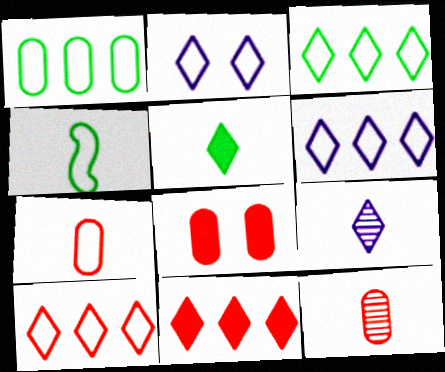[[3, 6, 10]]